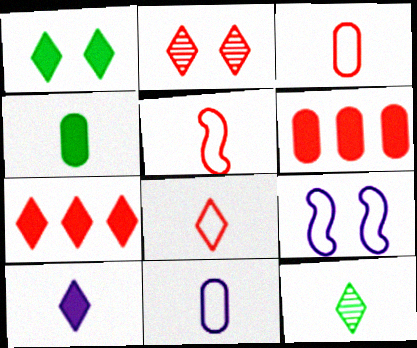[[1, 7, 10], 
[2, 5, 6], 
[2, 7, 8], 
[3, 5, 8], 
[6, 9, 12], 
[8, 10, 12]]